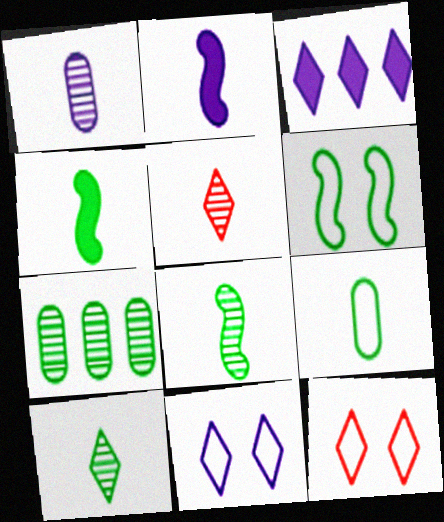[[1, 5, 8], 
[2, 5, 9], 
[2, 7, 12], 
[3, 10, 12], 
[4, 9, 10]]